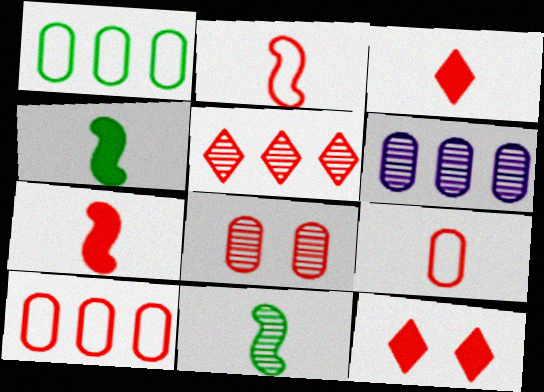[]